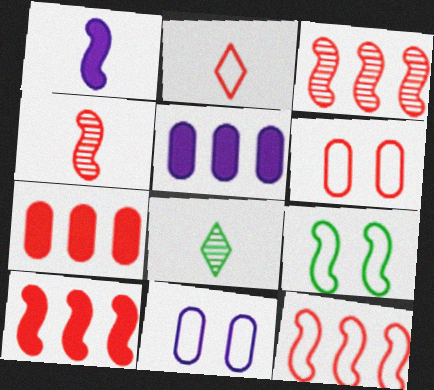[[1, 3, 9], 
[2, 6, 12], 
[3, 10, 12], 
[8, 10, 11]]